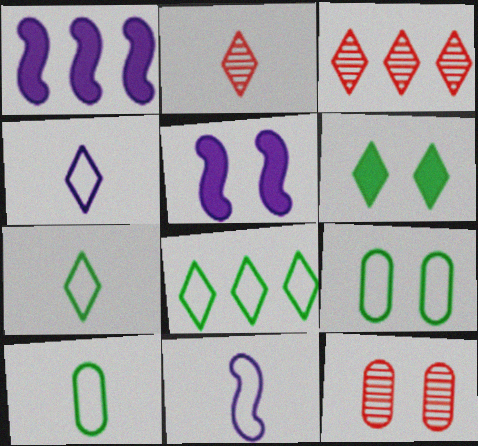[[1, 2, 9], 
[1, 7, 12], 
[3, 4, 6], 
[3, 5, 10]]